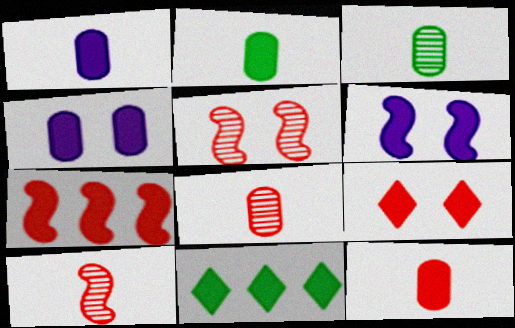[[1, 2, 12], 
[6, 11, 12], 
[7, 9, 12]]